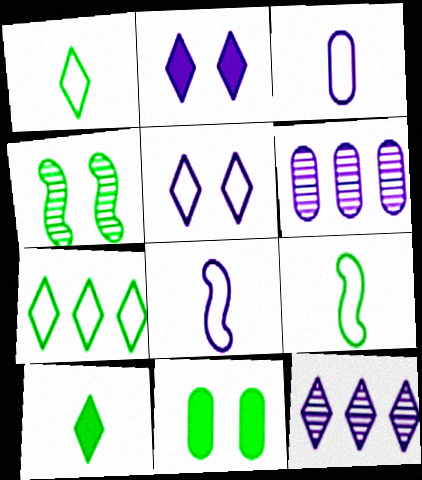[[2, 6, 8]]